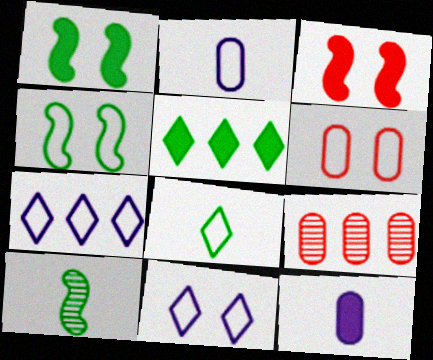[[3, 5, 12], 
[4, 6, 11]]